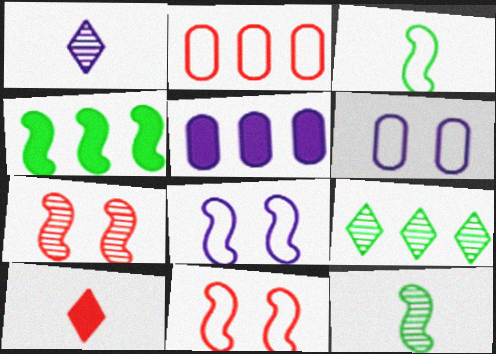[[1, 5, 8], 
[2, 7, 10]]